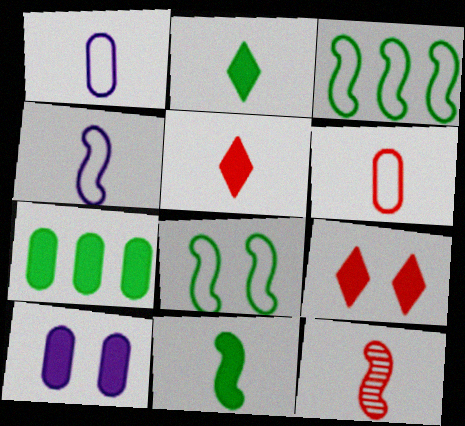[[1, 2, 12], 
[4, 11, 12], 
[5, 6, 12]]